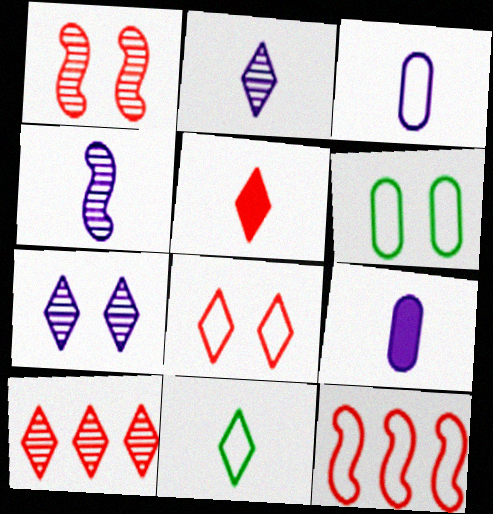[[2, 5, 11], 
[5, 8, 10]]